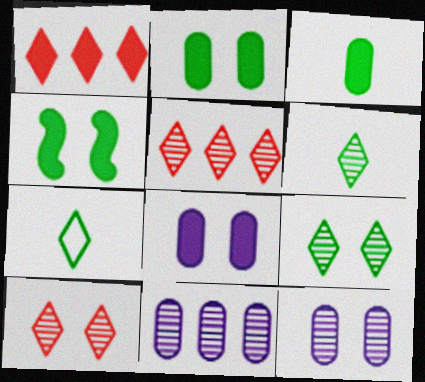[]